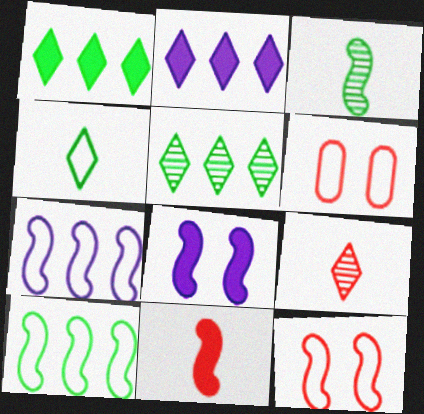[[2, 3, 6], 
[4, 6, 7]]